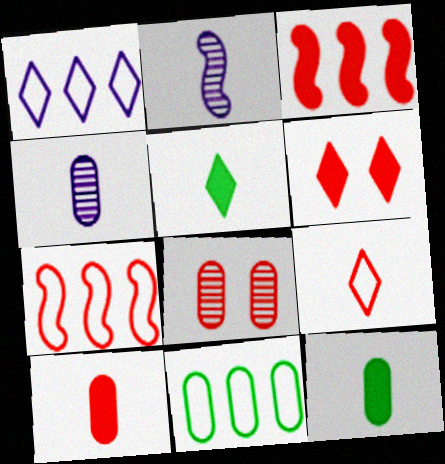[[1, 7, 11], 
[2, 6, 11], 
[2, 9, 12], 
[3, 6, 10], 
[3, 8, 9]]